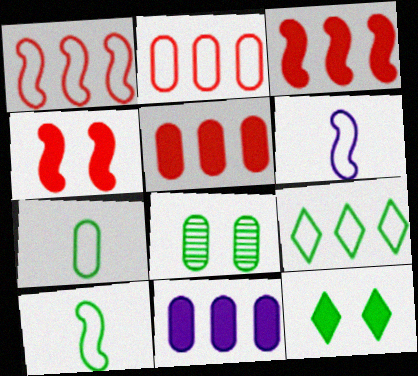[]